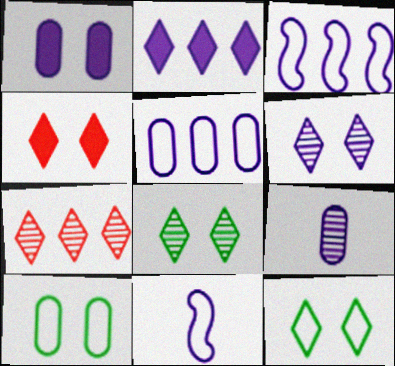[[1, 5, 9], 
[4, 6, 12]]